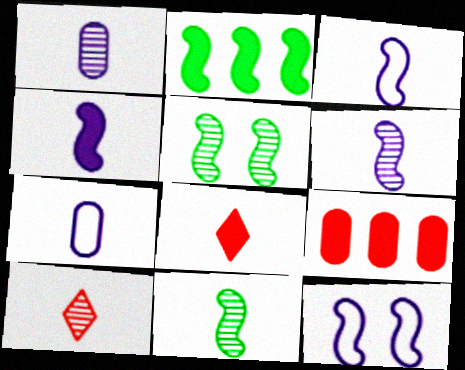[[1, 10, 11], 
[3, 4, 6], 
[7, 8, 11]]